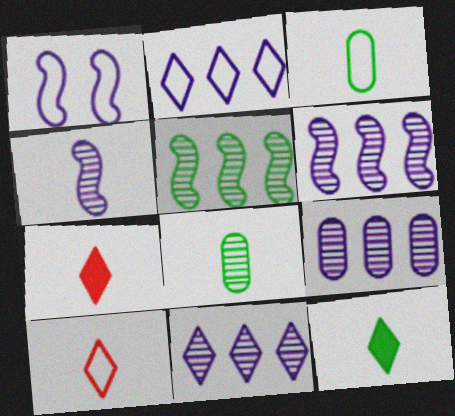[[3, 4, 7], 
[6, 9, 11]]